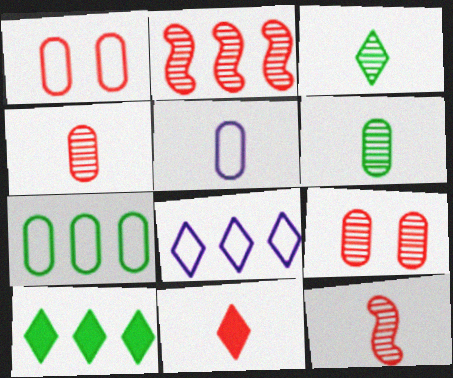[[1, 2, 11], 
[1, 5, 7]]